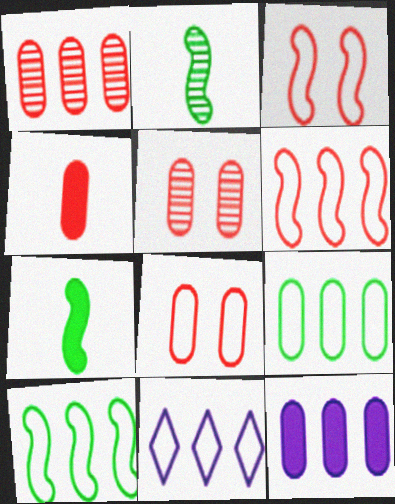[[1, 4, 8], 
[1, 9, 12], 
[5, 7, 11], 
[6, 9, 11]]